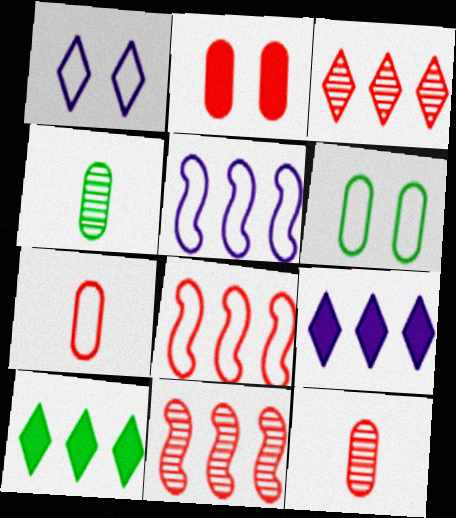[]